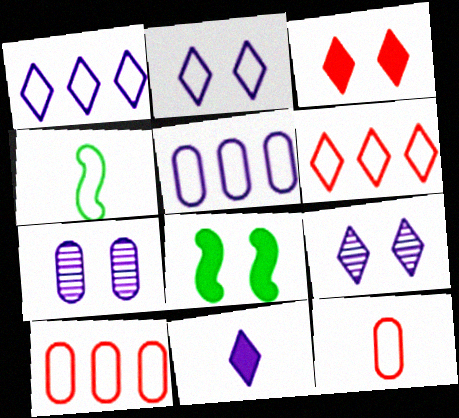[[1, 9, 11], 
[2, 4, 10]]